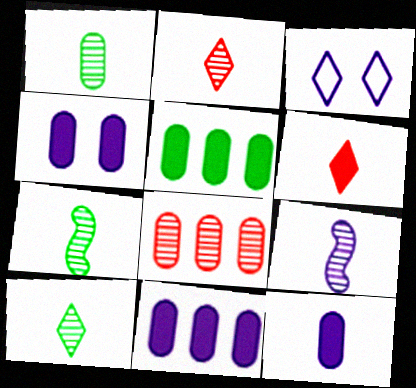[[1, 2, 9], 
[1, 7, 10], 
[3, 9, 11], 
[4, 11, 12]]